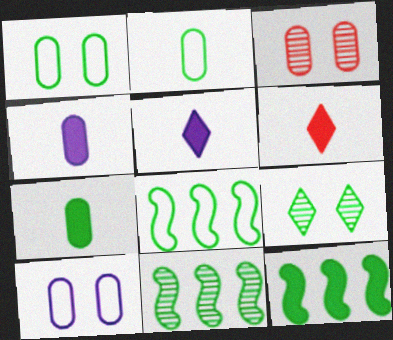[[2, 9, 12], 
[3, 5, 8], 
[6, 10, 11], 
[7, 8, 9], 
[8, 11, 12]]